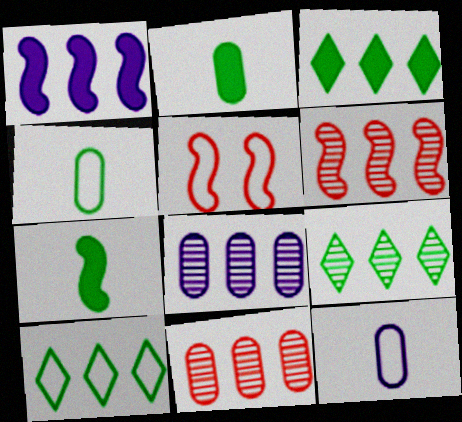[[1, 10, 11], 
[3, 9, 10], 
[5, 10, 12], 
[6, 8, 9]]